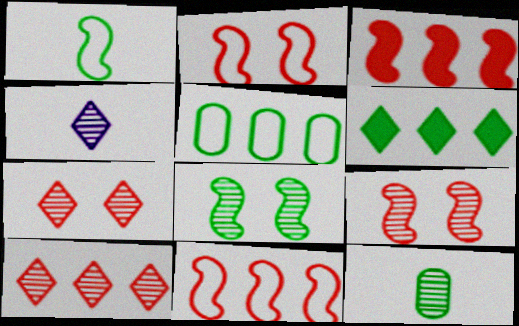[]